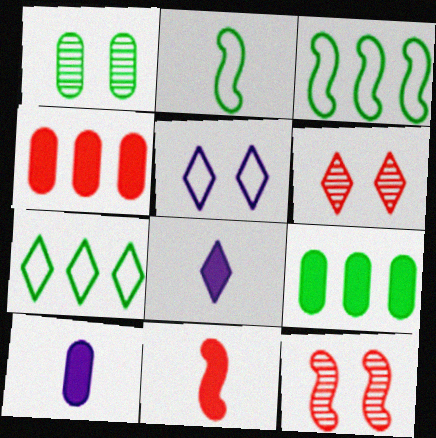[[3, 6, 10], 
[6, 7, 8], 
[7, 10, 12]]